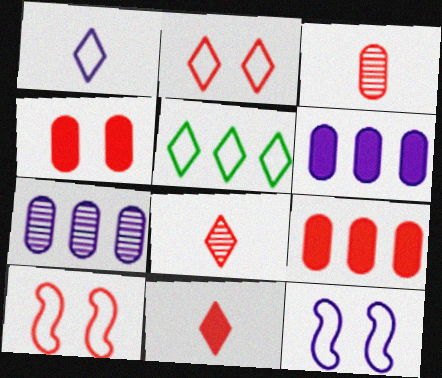[[1, 2, 5], 
[8, 9, 10]]